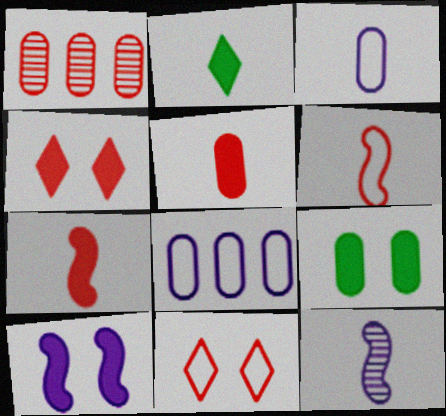[[1, 3, 9], 
[1, 4, 6], 
[1, 7, 11], 
[4, 9, 10]]